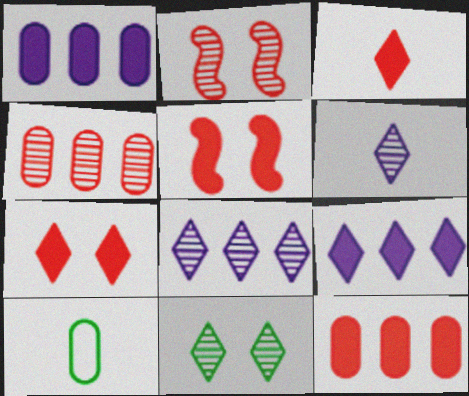[[2, 9, 10], 
[3, 5, 12], 
[5, 8, 10]]